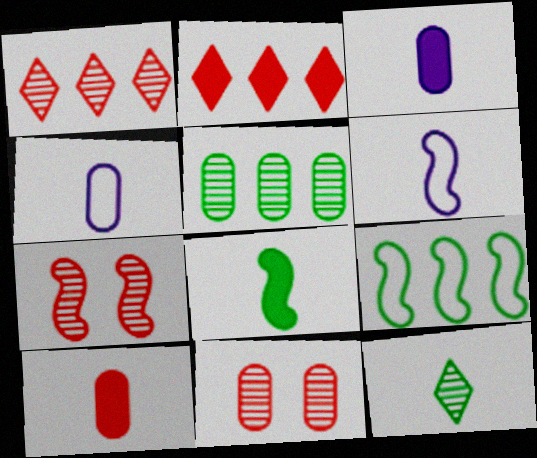[[6, 10, 12]]